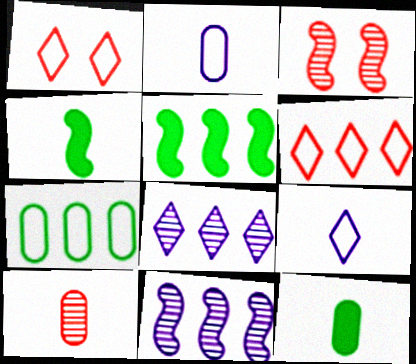[[1, 11, 12], 
[2, 10, 12], 
[4, 9, 10]]